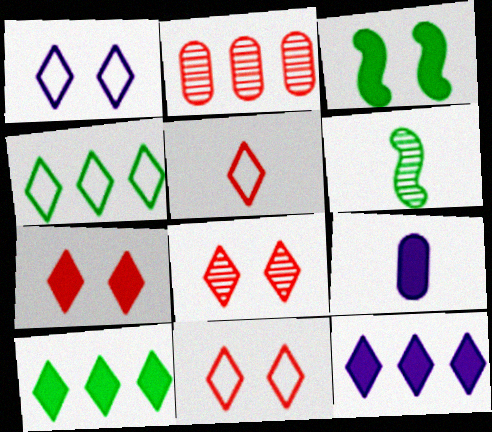[[1, 4, 5], 
[5, 6, 9], 
[7, 8, 11]]